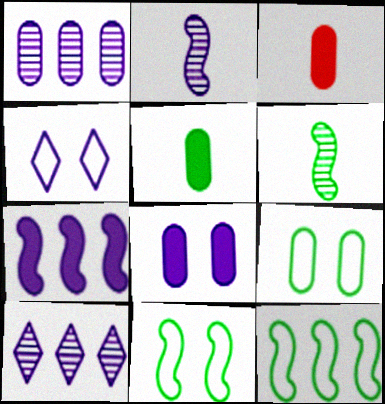[[1, 3, 9], 
[3, 10, 11]]